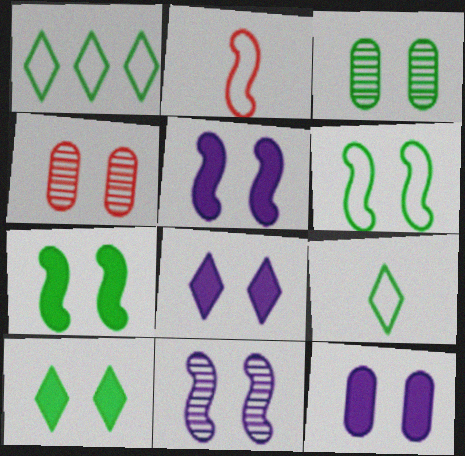[[3, 6, 10], 
[4, 6, 8], 
[5, 8, 12]]